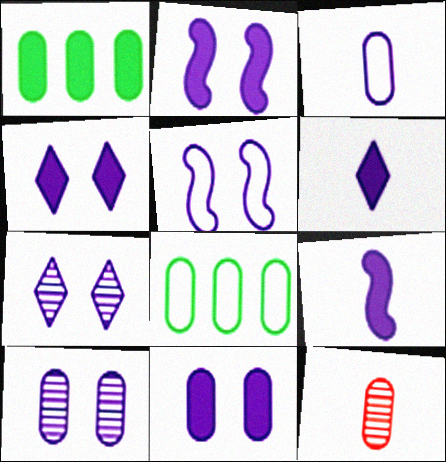[[2, 4, 11], 
[4, 5, 10], 
[5, 7, 11], 
[8, 11, 12]]